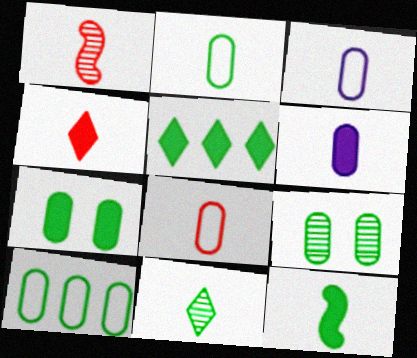[[1, 4, 8], 
[2, 3, 8], 
[2, 11, 12], 
[4, 6, 12], 
[5, 7, 12]]